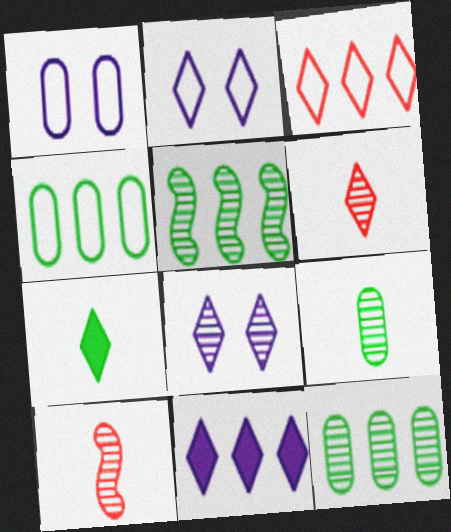[[3, 7, 8], 
[8, 10, 12]]